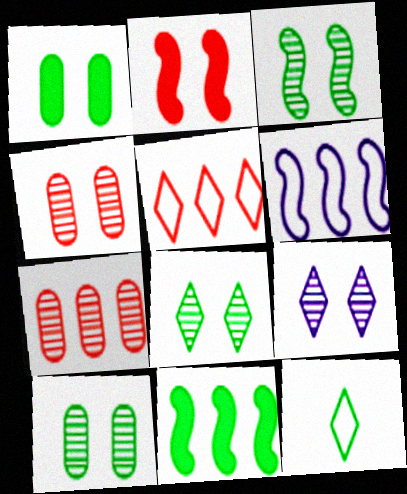[[3, 4, 9], 
[3, 8, 10], 
[10, 11, 12]]